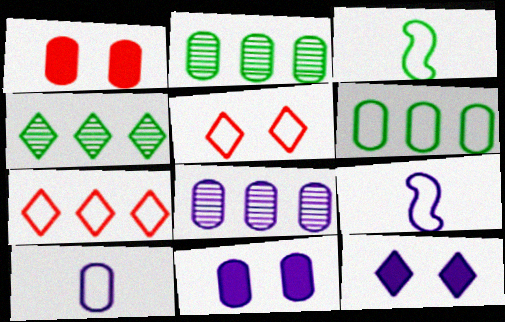[[1, 2, 10], 
[1, 4, 9], 
[5, 6, 9], 
[8, 9, 12], 
[8, 10, 11]]